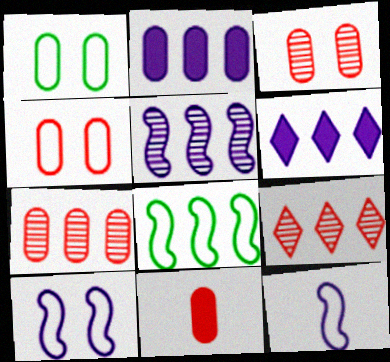[[2, 8, 9], 
[4, 7, 11], 
[6, 7, 8]]